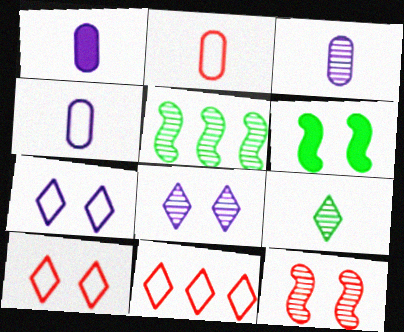[[1, 3, 4], 
[1, 5, 10], 
[3, 6, 11]]